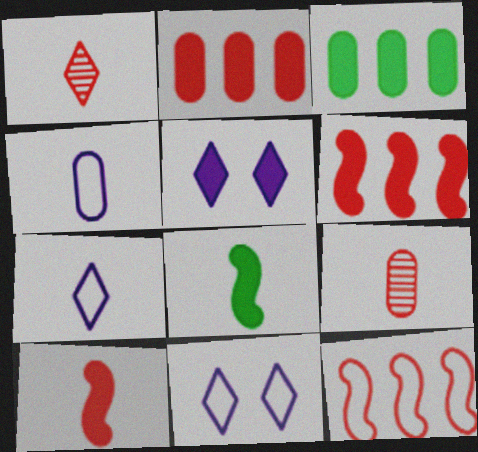[[1, 4, 8], 
[2, 5, 8], 
[3, 5, 10], 
[7, 8, 9]]